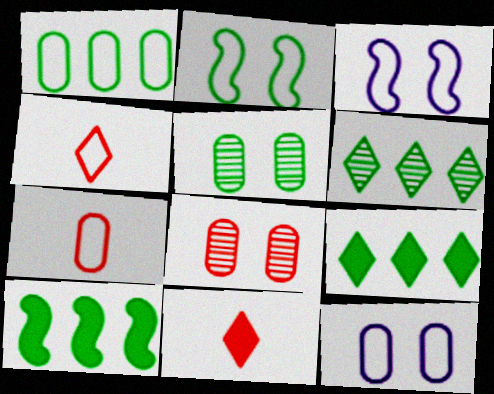[[1, 3, 4], 
[1, 6, 10], 
[1, 7, 12]]